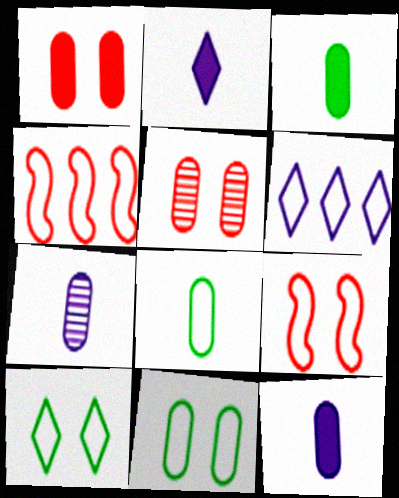[[6, 8, 9]]